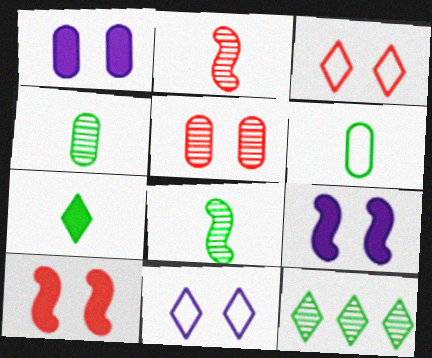[[3, 5, 10], 
[6, 7, 8]]